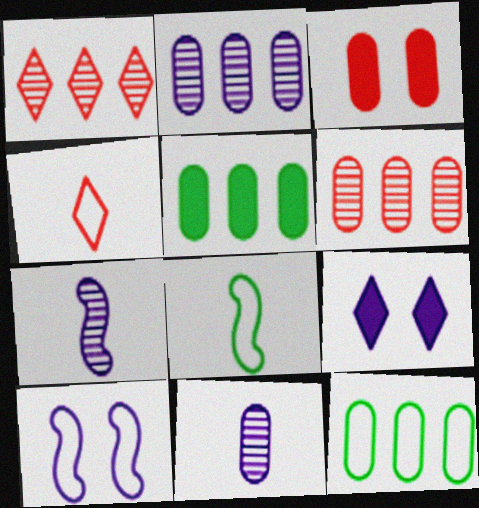[[3, 11, 12], 
[4, 10, 12], 
[6, 8, 9]]